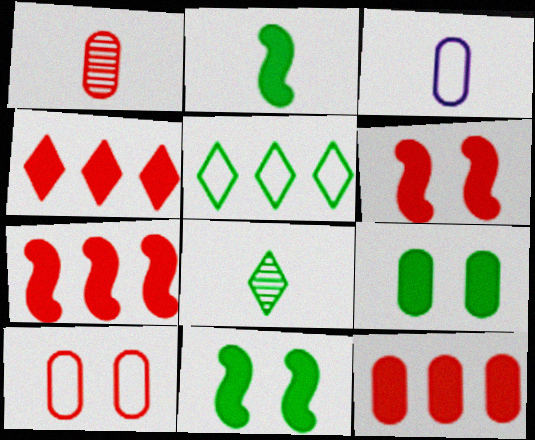[[1, 10, 12], 
[4, 7, 12]]